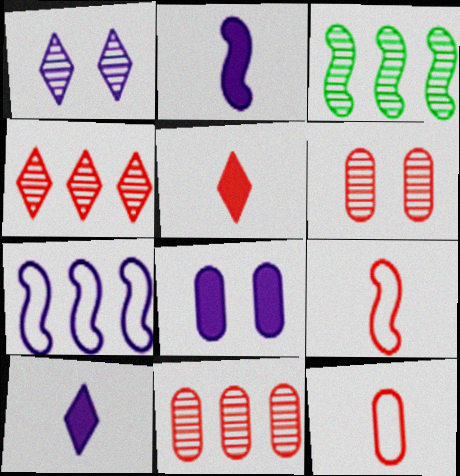[]